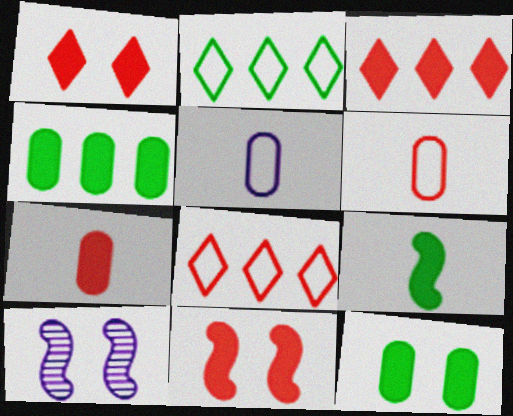[[2, 7, 10], 
[3, 7, 11]]